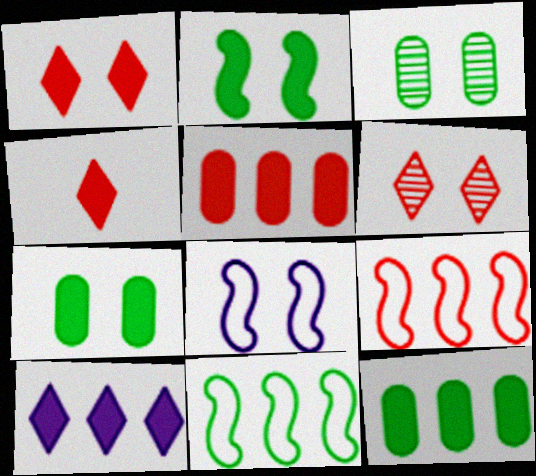[[1, 3, 8], 
[6, 7, 8]]